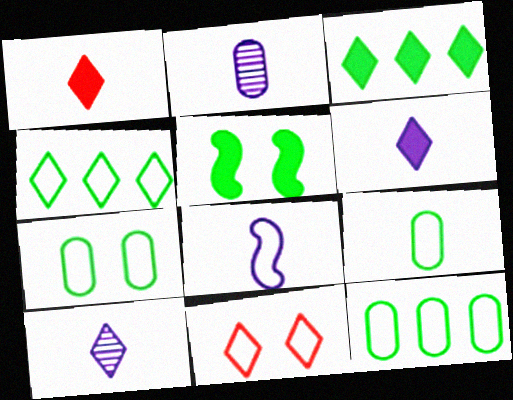[[2, 6, 8], 
[3, 10, 11], 
[7, 9, 12], 
[8, 11, 12]]